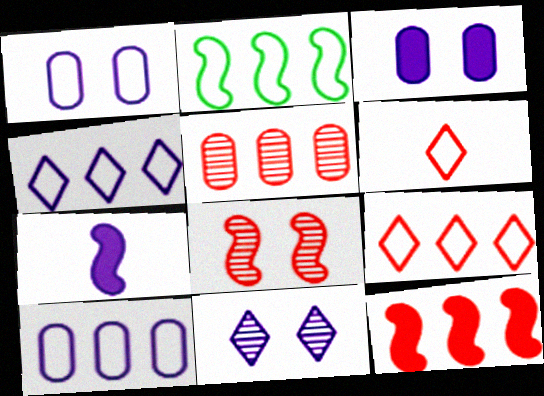[[1, 2, 6], 
[2, 7, 8], 
[2, 9, 10], 
[5, 9, 12], 
[7, 10, 11]]